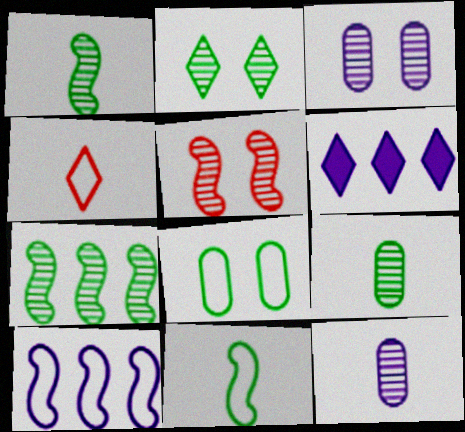[[2, 3, 5], 
[2, 4, 6], 
[2, 7, 9], 
[4, 8, 10]]